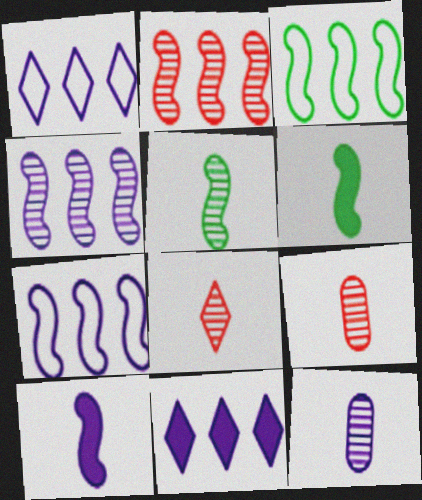[[5, 8, 12]]